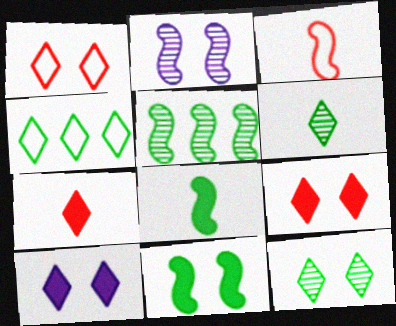[[1, 10, 12]]